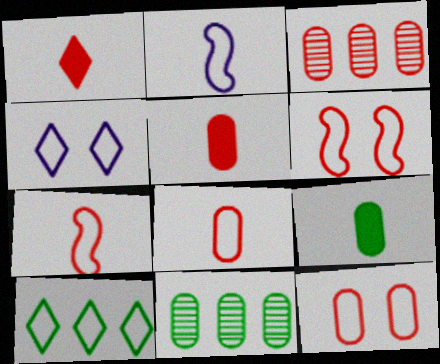[[1, 3, 6], 
[2, 10, 12], 
[3, 5, 12]]